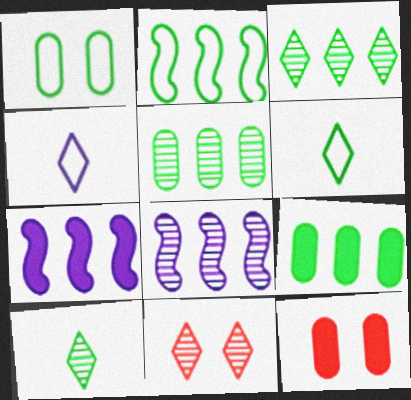[[1, 2, 6], 
[2, 3, 9], 
[6, 8, 12]]